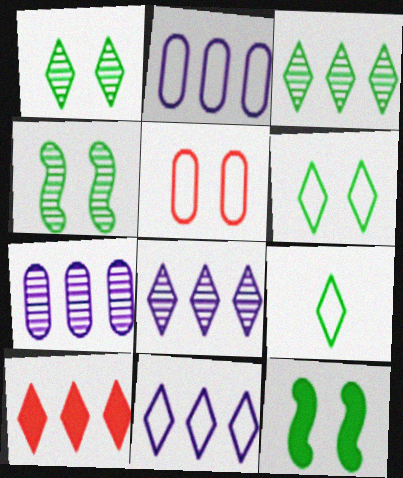[[3, 10, 11]]